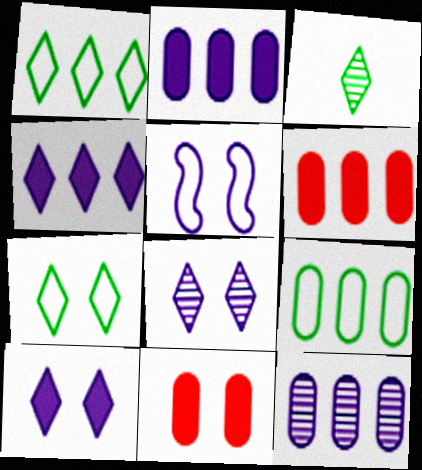[[3, 5, 6], 
[6, 9, 12]]